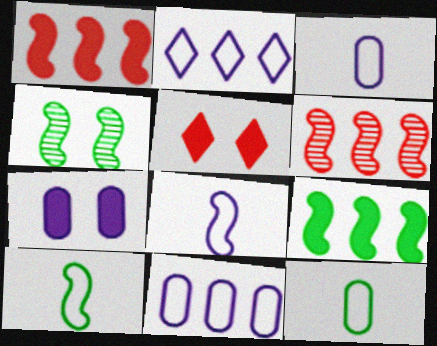[[1, 4, 8], 
[4, 9, 10]]